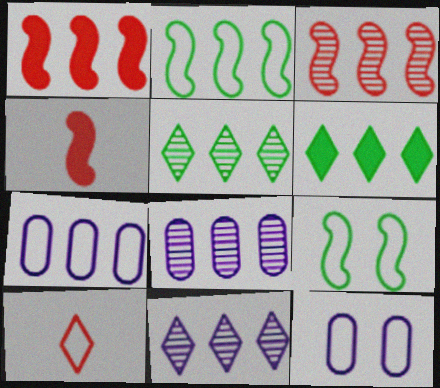[[1, 5, 7], 
[2, 10, 12], 
[3, 5, 8], 
[3, 6, 7], 
[4, 5, 12], 
[7, 9, 10]]